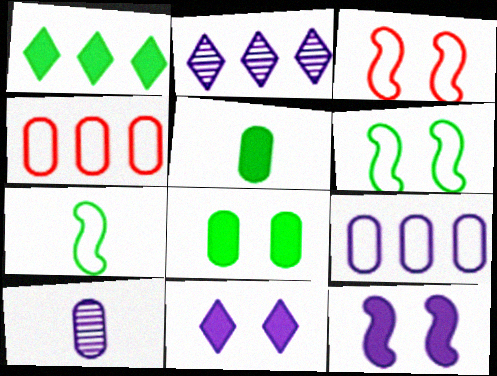[[1, 3, 10], 
[2, 3, 5], 
[4, 8, 10]]